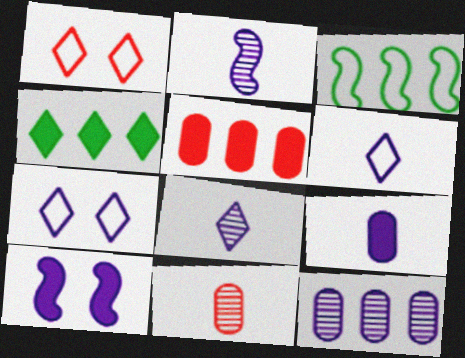[[1, 4, 8], 
[2, 6, 9], 
[6, 10, 12]]